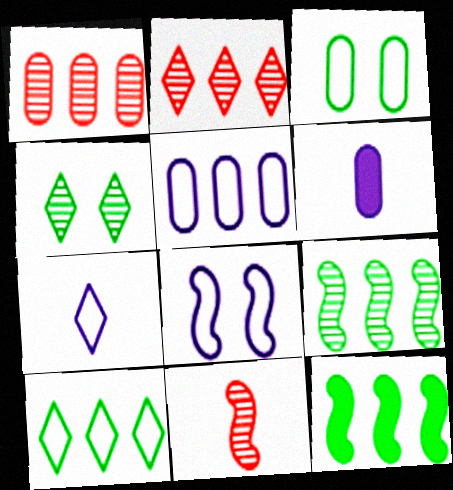[[1, 3, 6], 
[2, 5, 12], 
[5, 7, 8], 
[8, 11, 12]]